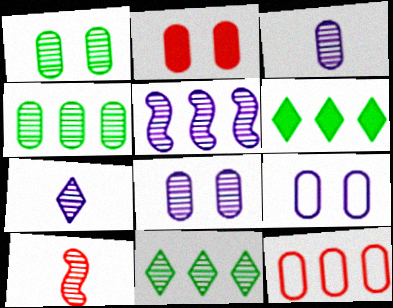[[1, 2, 9], 
[5, 6, 12], 
[5, 7, 8], 
[6, 9, 10], 
[8, 10, 11]]